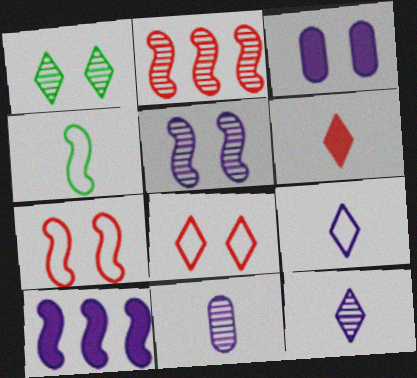[[1, 2, 11], 
[1, 3, 7], 
[4, 6, 11]]